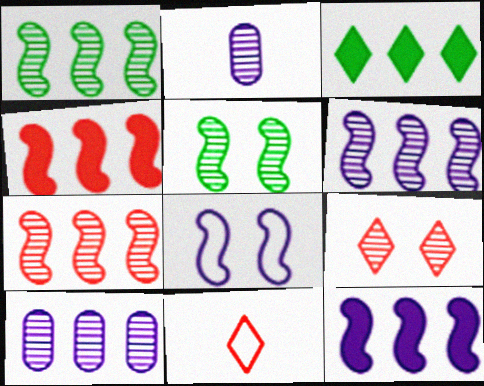[[1, 2, 9], 
[1, 6, 7]]